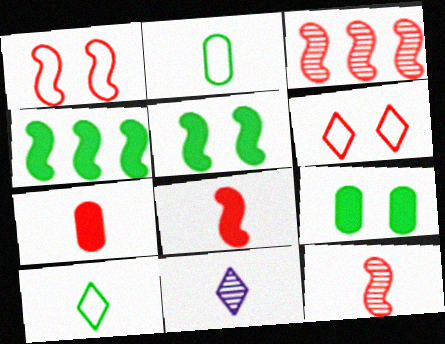[[1, 3, 8], 
[2, 8, 11], 
[3, 6, 7]]